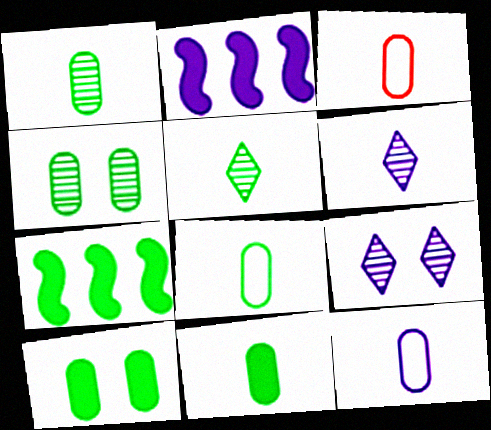[[1, 8, 11], 
[2, 9, 12], 
[3, 7, 9], 
[3, 8, 12]]